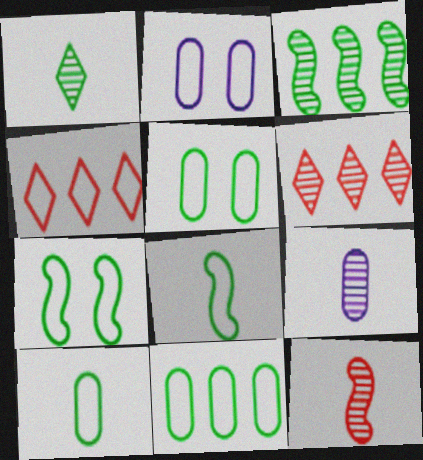[[1, 9, 12], 
[2, 4, 8], 
[5, 10, 11]]